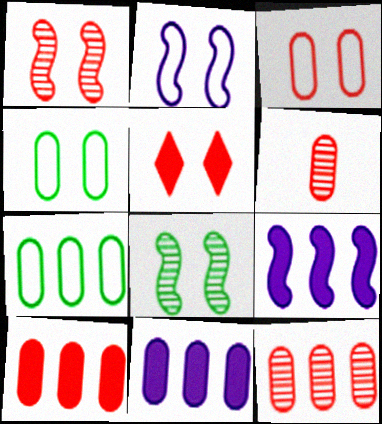[[1, 3, 5], 
[3, 6, 10], 
[4, 6, 11], 
[7, 11, 12]]